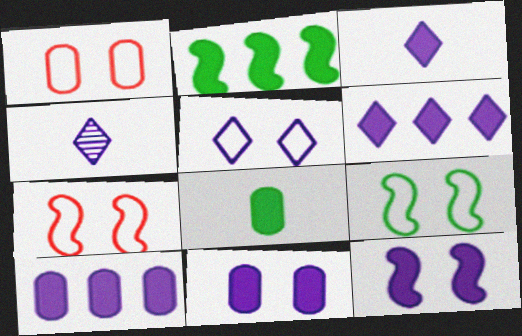[[1, 2, 4], 
[1, 5, 9], 
[3, 10, 12], 
[4, 5, 6]]